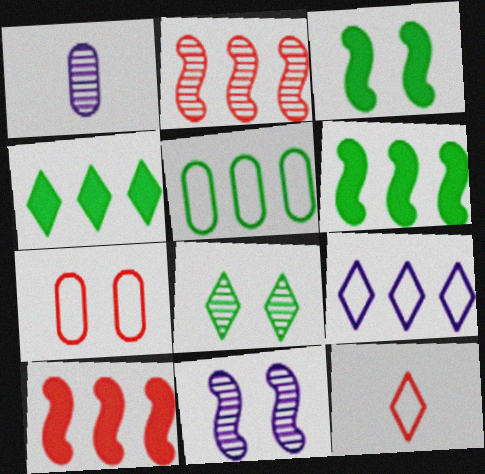[[1, 2, 8]]